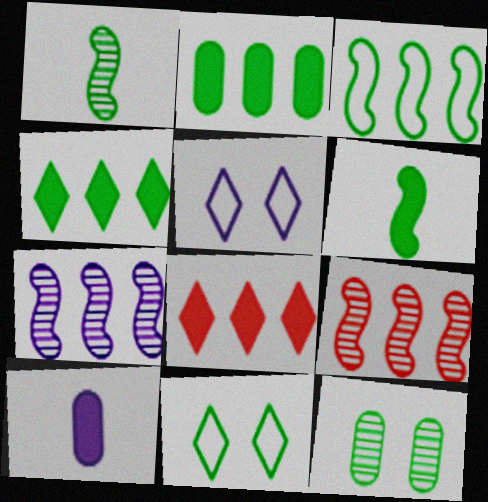[[1, 2, 11], 
[5, 7, 10], 
[9, 10, 11]]